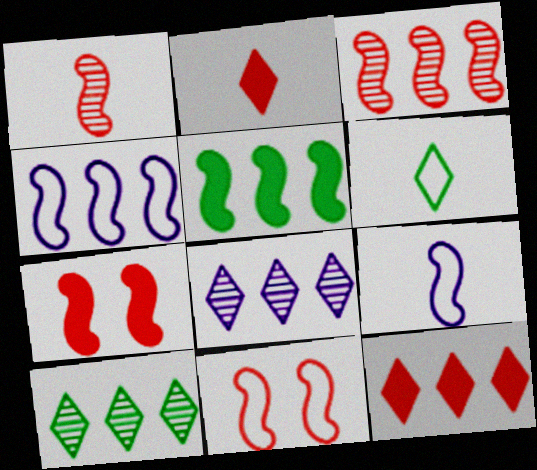[[3, 4, 5]]